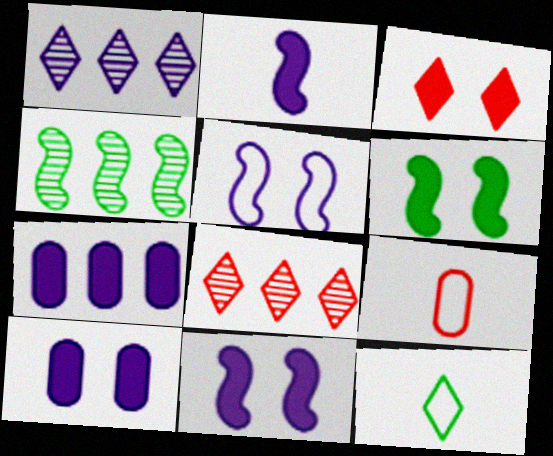[[1, 3, 12], 
[1, 6, 9], 
[3, 6, 10]]